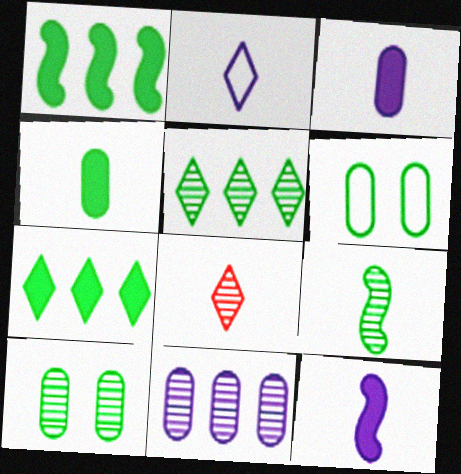[[5, 9, 10], 
[6, 7, 9]]